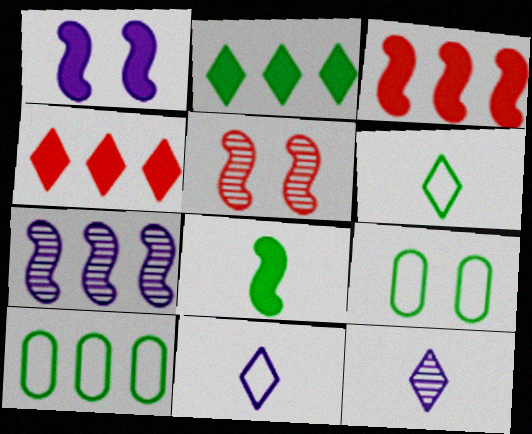[[1, 3, 8], 
[3, 9, 12], 
[4, 7, 10]]